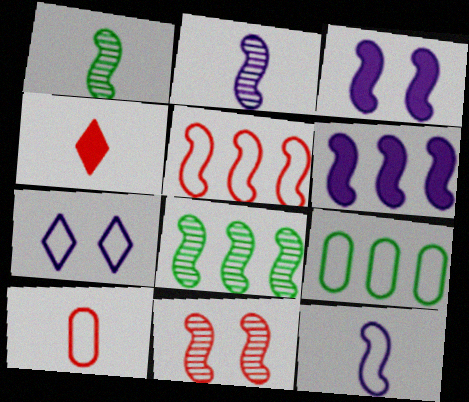[[1, 3, 5], 
[2, 8, 11], 
[5, 6, 8]]